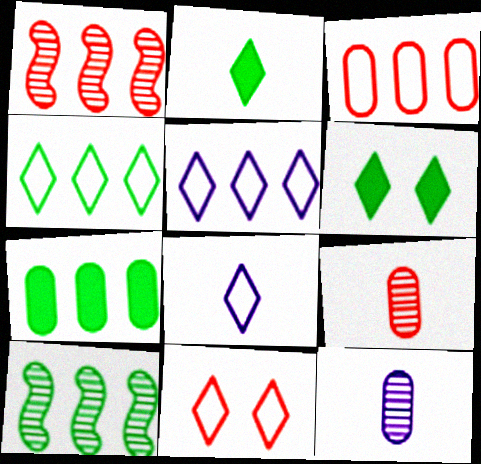[[1, 5, 7], 
[4, 7, 10], 
[4, 8, 11]]